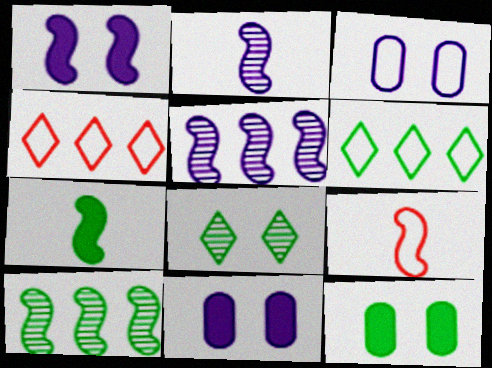[[1, 9, 10], 
[2, 4, 12], 
[2, 7, 9], 
[3, 6, 9]]